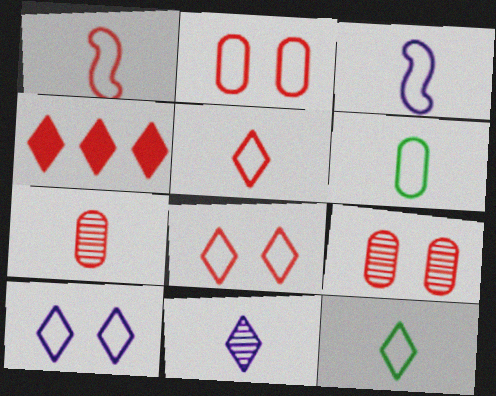[[1, 4, 9], 
[3, 5, 6]]